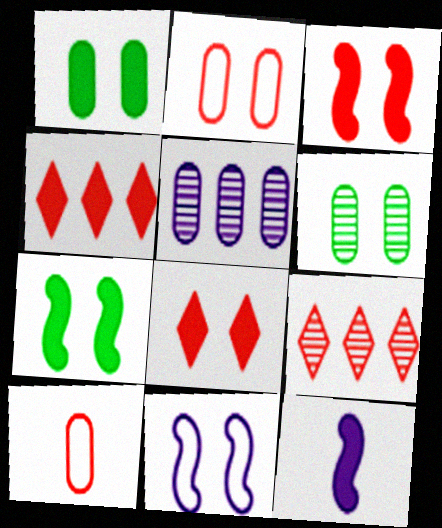[[1, 4, 12], 
[1, 5, 10], 
[3, 9, 10], 
[6, 8, 11]]